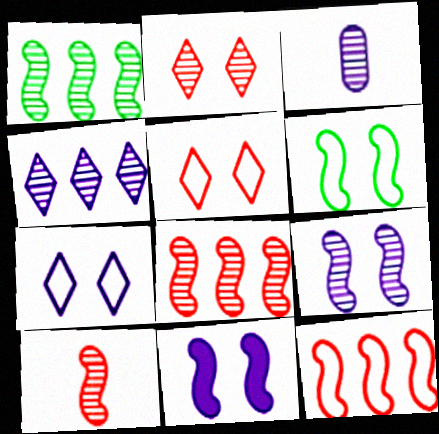[[1, 2, 3], 
[1, 9, 10], 
[3, 4, 9]]